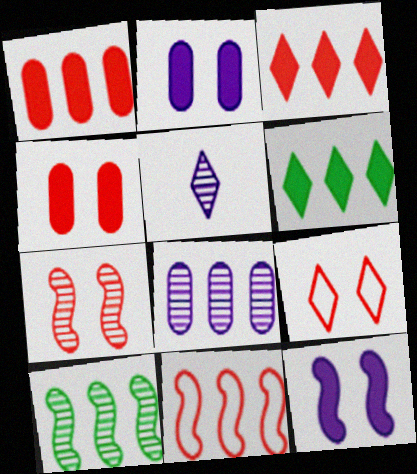[[4, 7, 9], 
[5, 6, 9], 
[6, 8, 11]]